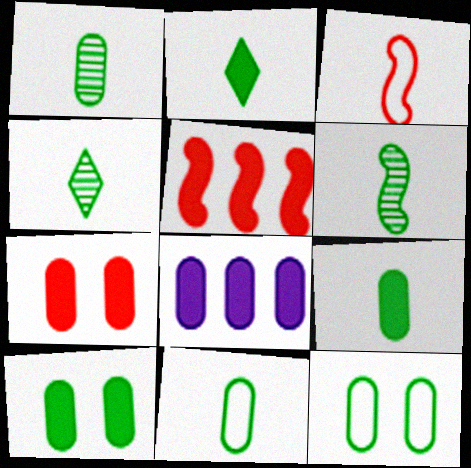[[1, 4, 6], 
[1, 9, 11], 
[2, 6, 11], 
[7, 8, 9]]